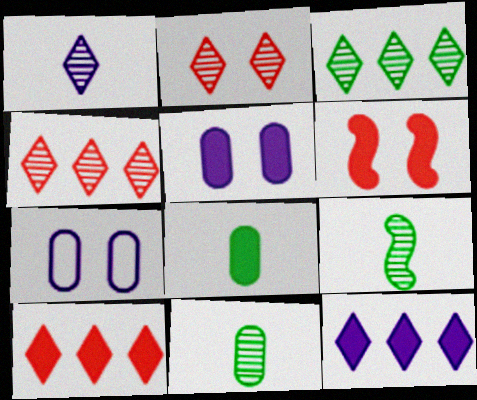[[1, 2, 3], 
[6, 8, 12], 
[7, 9, 10]]